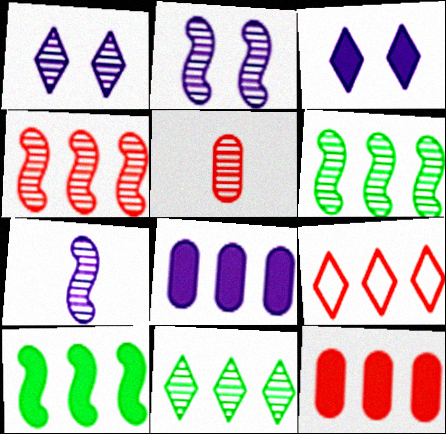[[1, 5, 6], 
[2, 5, 11], 
[4, 9, 12], 
[6, 8, 9]]